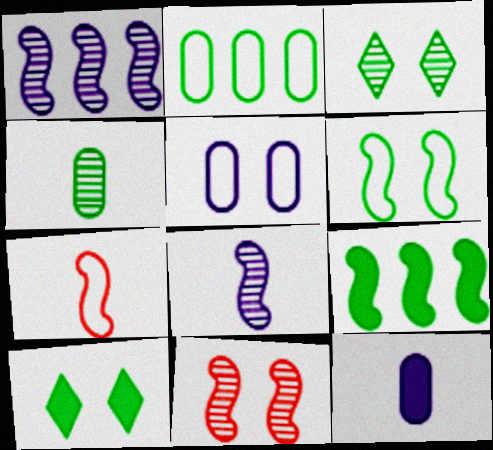[[5, 10, 11]]